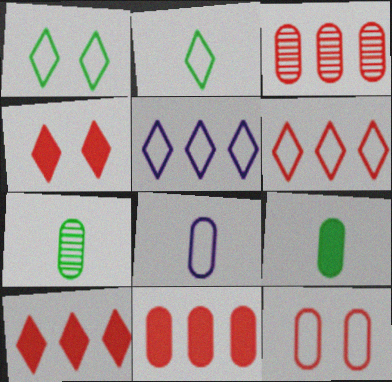[]